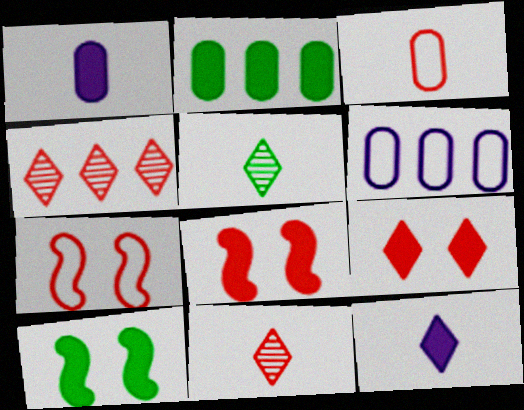[[2, 8, 12], 
[3, 4, 8], 
[5, 6, 8], 
[6, 10, 11]]